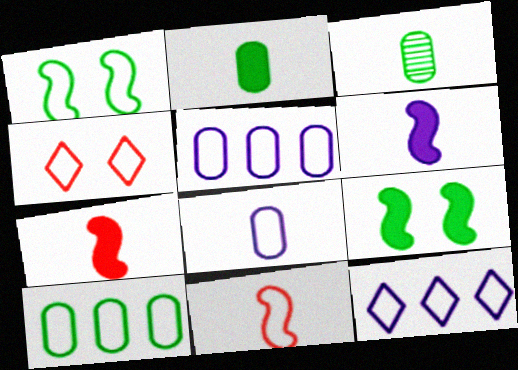[]